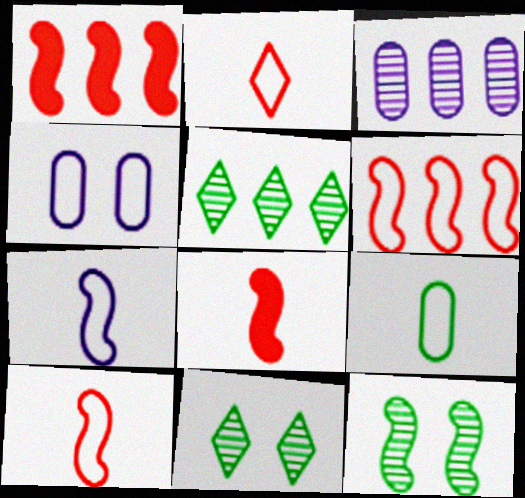[[1, 7, 12], 
[2, 7, 9], 
[4, 5, 8]]